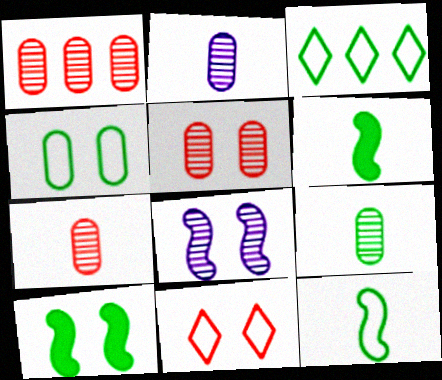[[1, 5, 7], 
[2, 7, 9], 
[3, 4, 12], 
[3, 9, 10]]